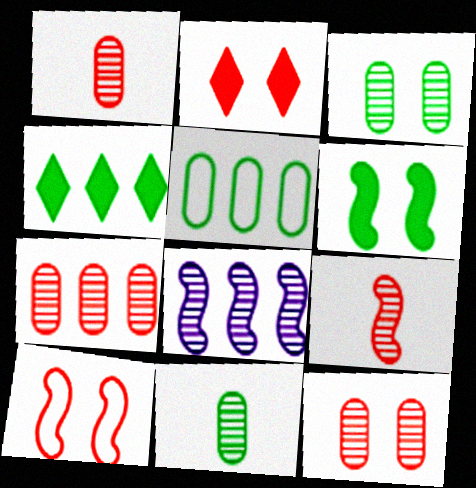[[1, 7, 12], 
[2, 10, 12]]